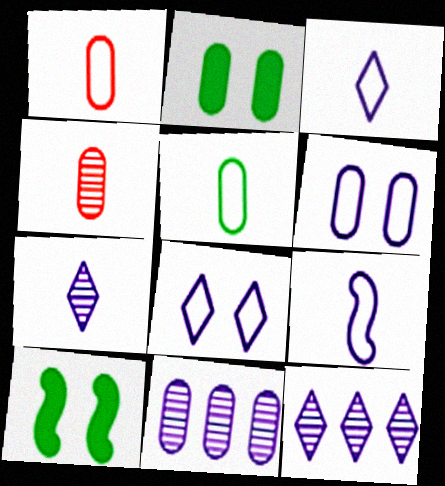[[1, 2, 11], 
[1, 10, 12]]